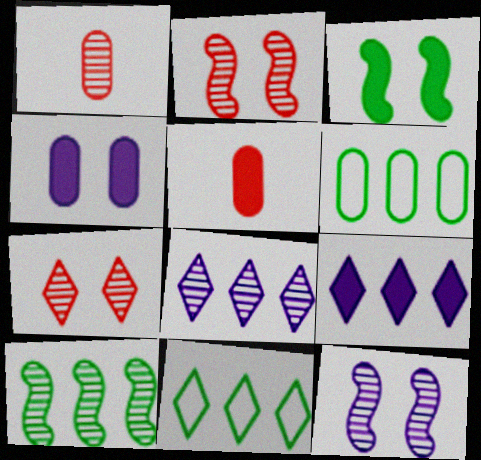[[1, 4, 6], 
[3, 5, 9], 
[5, 11, 12]]